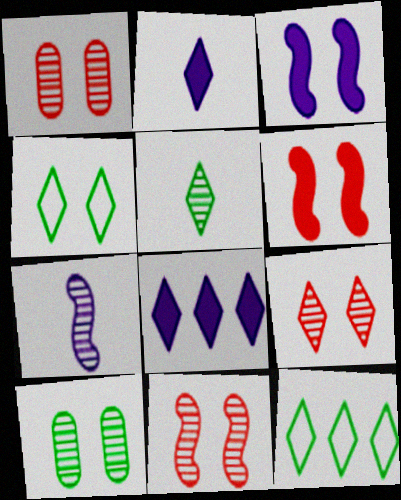[[1, 3, 4], 
[1, 9, 11], 
[2, 9, 12]]